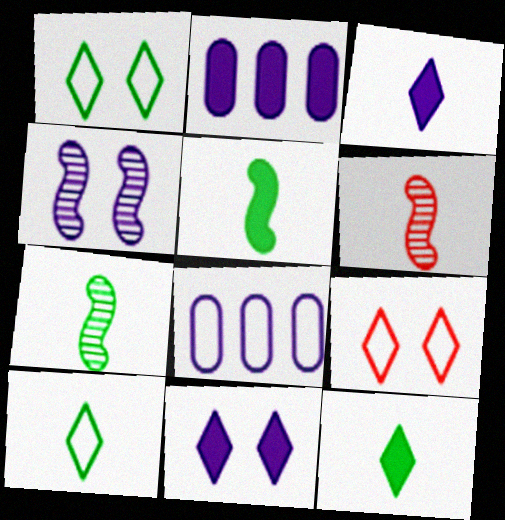[[1, 2, 6], 
[2, 7, 9], 
[3, 4, 8]]